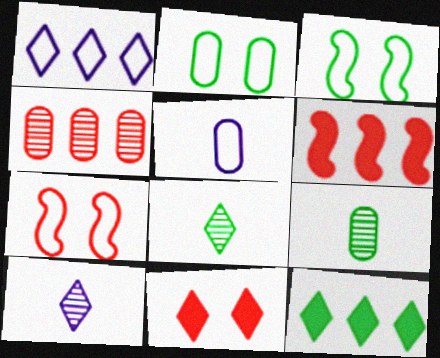[[1, 8, 11], 
[2, 6, 10], 
[3, 9, 12]]